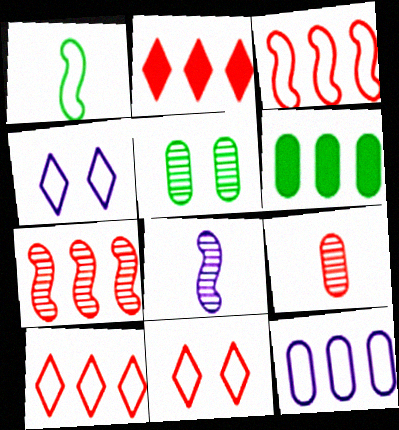[[1, 11, 12], 
[6, 8, 11]]